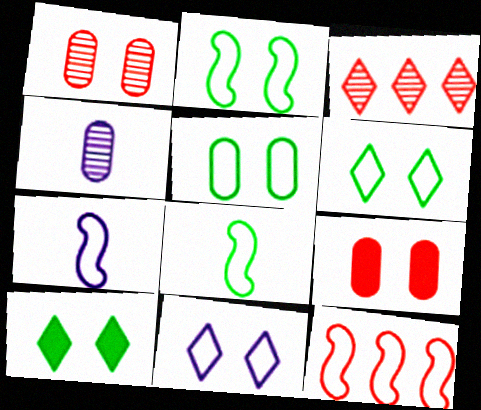[[2, 5, 6], 
[2, 7, 12], 
[4, 10, 12]]